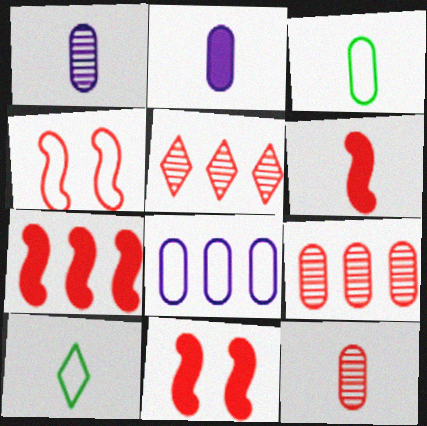[[1, 6, 10], 
[2, 3, 12], 
[4, 8, 10], 
[6, 7, 11]]